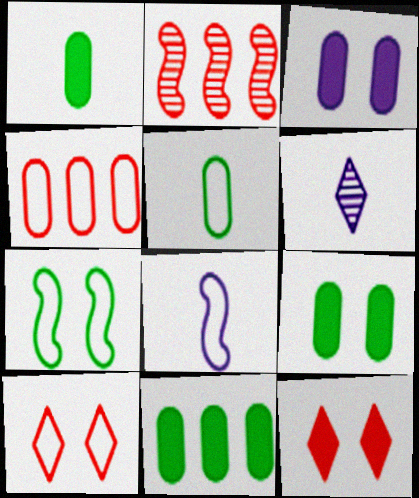[[1, 9, 11]]